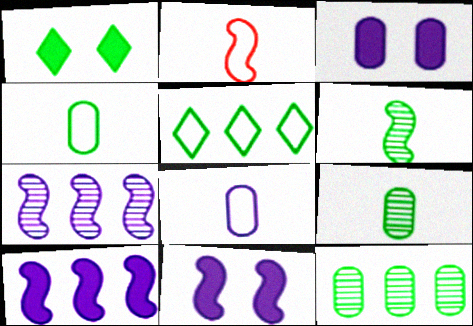[]